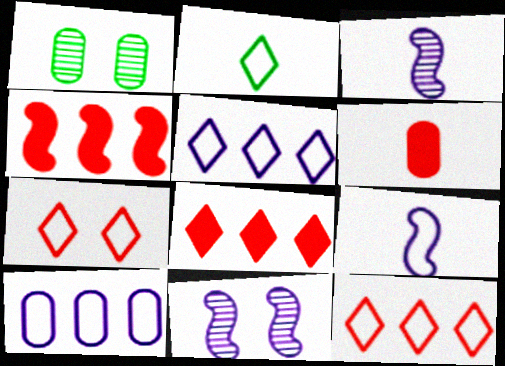[[1, 6, 10], 
[1, 8, 9], 
[2, 3, 6], 
[2, 5, 7]]